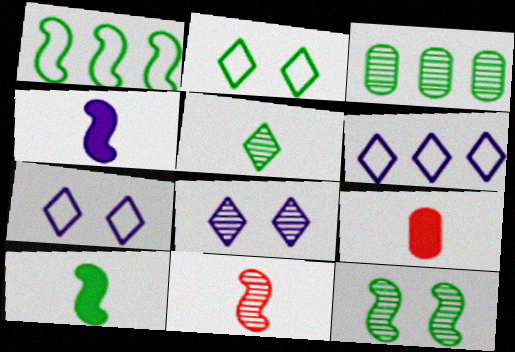[[1, 8, 9], 
[1, 10, 12], 
[2, 3, 10], 
[3, 5, 12], 
[3, 8, 11], 
[6, 9, 12]]